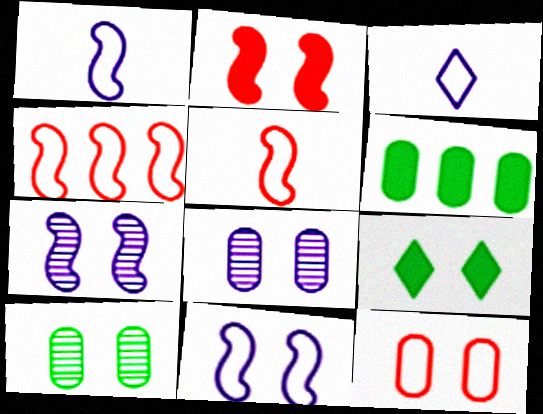[[7, 9, 12]]